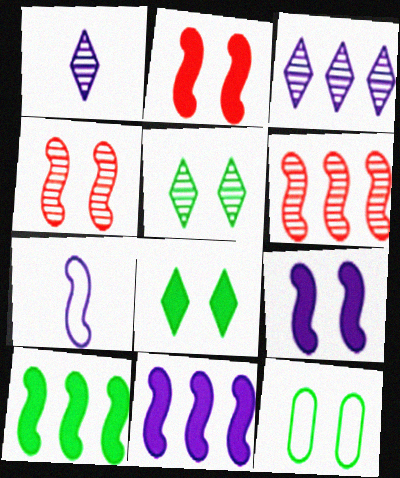[[4, 7, 10]]